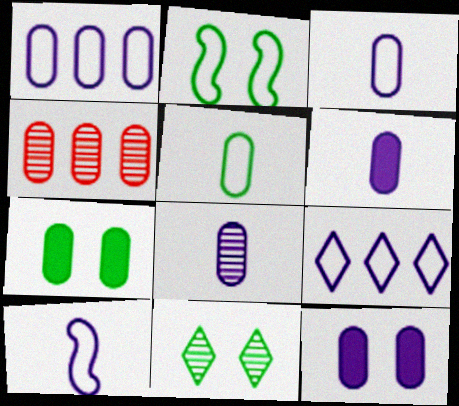[[1, 8, 12], 
[2, 7, 11], 
[3, 4, 7], 
[3, 6, 8], 
[4, 5, 12]]